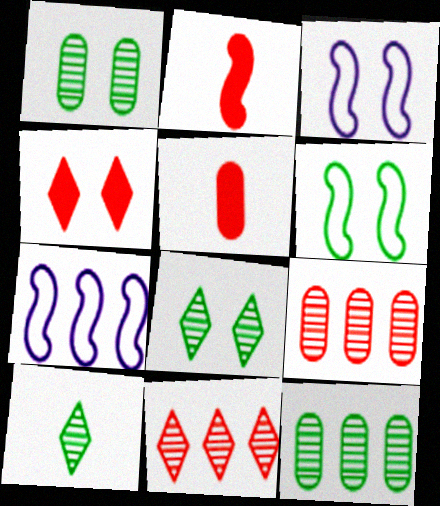[[1, 3, 4], 
[5, 7, 8]]